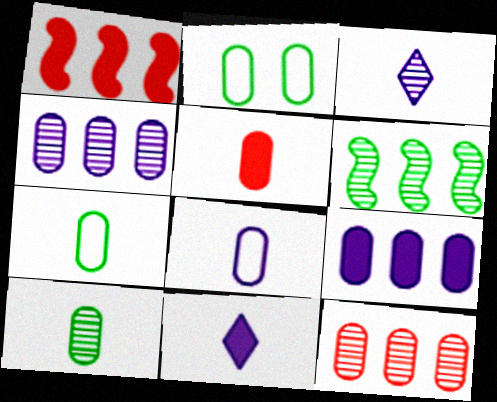[[1, 2, 3], 
[2, 4, 5], 
[5, 8, 10]]